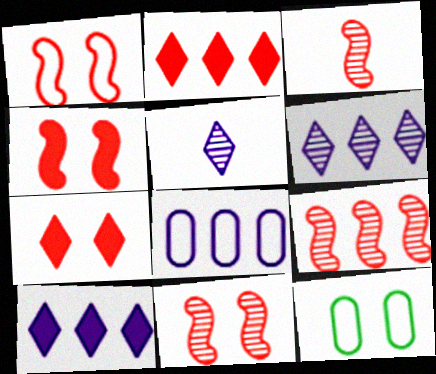[[1, 4, 11], 
[3, 9, 11], 
[3, 10, 12]]